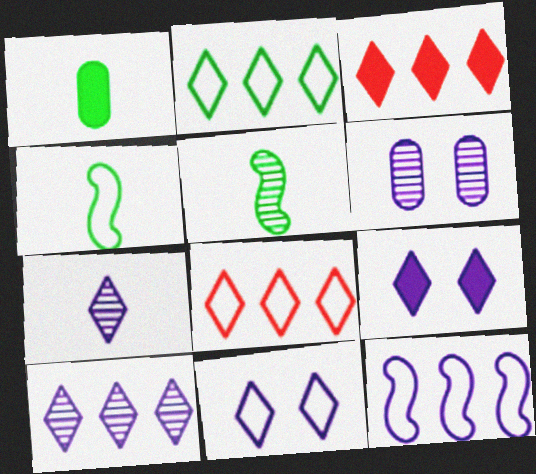[[2, 3, 10], 
[3, 4, 6]]